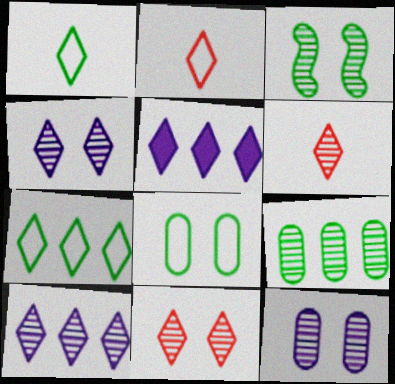[[1, 5, 11], 
[3, 11, 12]]